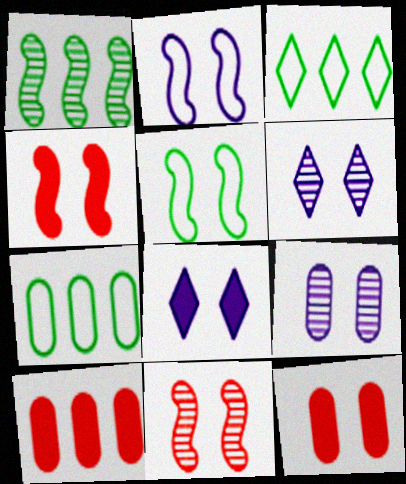[[2, 8, 9], 
[5, 6, 12]]